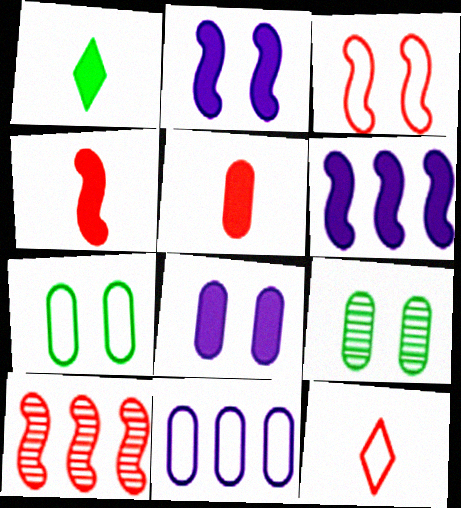[[3, 4, 10], 
[5, 9, 11], 
[6, 9, 12]]